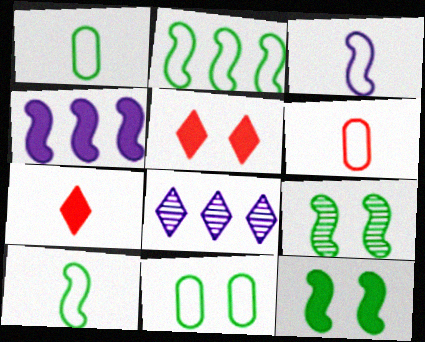[[6, 8, 12]]